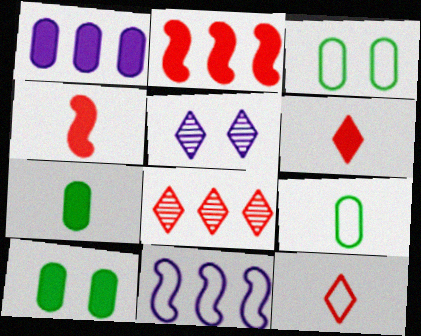[[2, 5, 9], 
[3, 11, 12]]